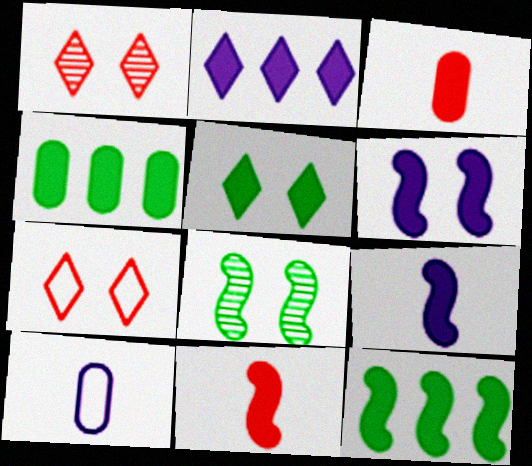[[1, 10, 12], 
[6, 11, 12]]